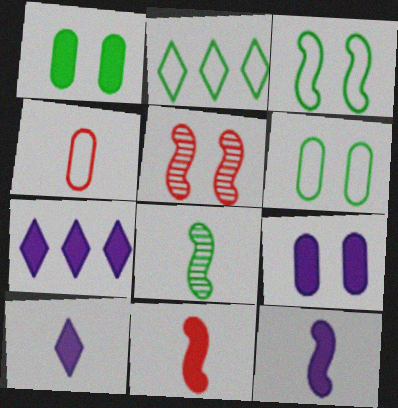[[1, 2, 8], 
[1, 7, 11], 
[4, 8, 10], 
[7, 9, 12]]